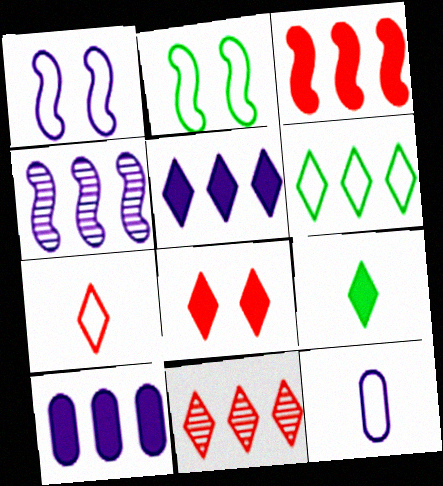[[5, 6, 11], 
[5, 8, 9], 
[7, 8, 11]]